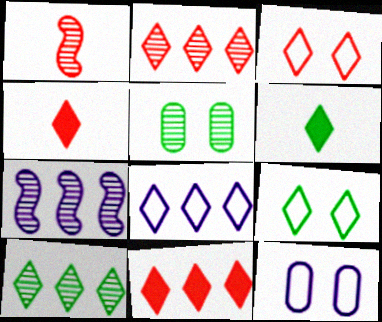[[2, 3, 4], 
[6, 9, 10], 
[8, 10, 11]]